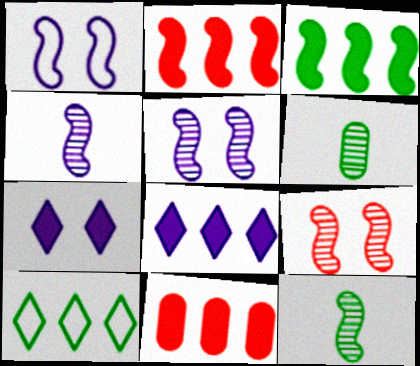[[1, 2, 12], 
[3, 8, 11]]